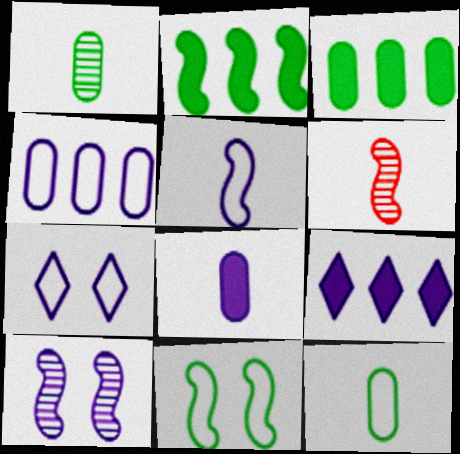[[3, 6, 7], 
[4, 5, 7]]